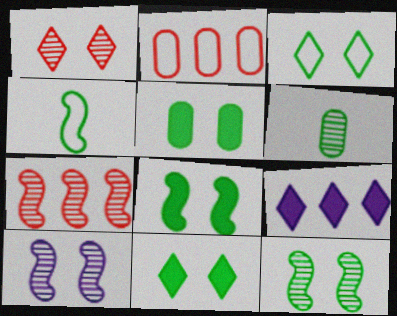[[3, 5, 12], 
[5, 8, 11]]